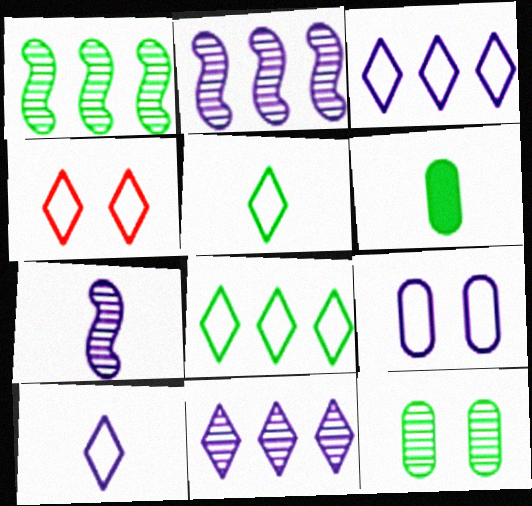[[2, 4, 6], 
[3, 4, 5], 
[4, 8, 10]]